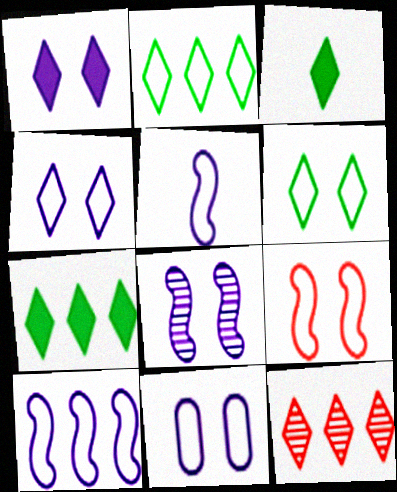[[1, 8, 11], 
[3, 4, 12], 
[6, 9, 11]]